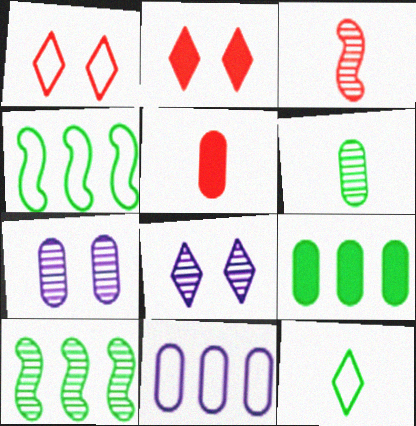[[4, 5, 8]]